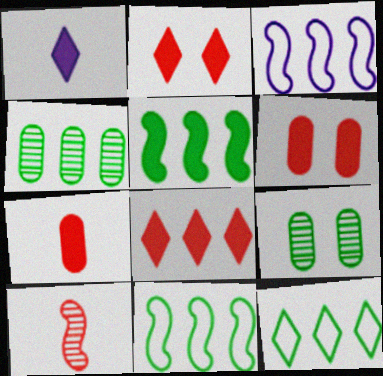[[1, 5, 6], 
[3, 4, 8], 
[4, 5, 12]]